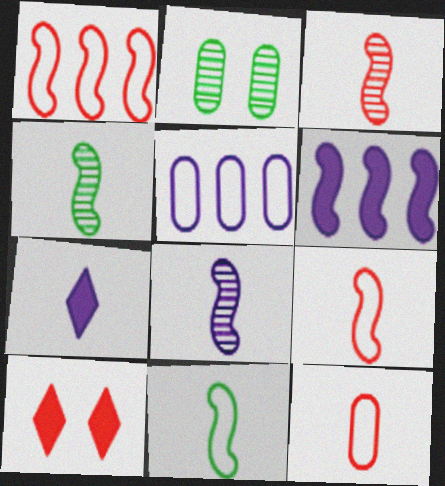[[1, 2, 7], 
[3, 4, 8], 
[4, 5, 10], 
[4, 7, 12]]